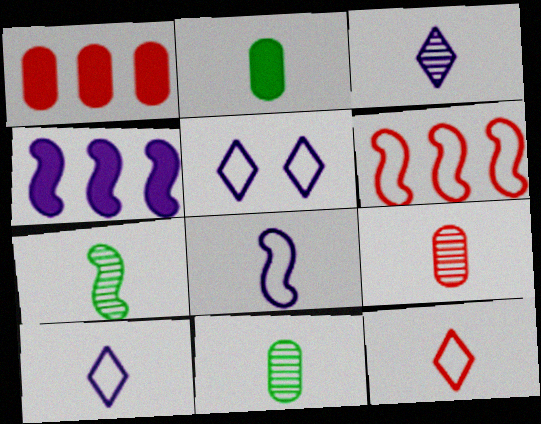[[1, 5, 7], 
[3, 7, 9]]